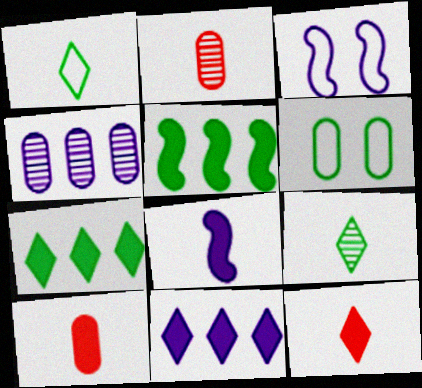[[1, 2, 8], 
[2, 3, 7], 
[4, 6, 10], 
[5, 6, 9]]